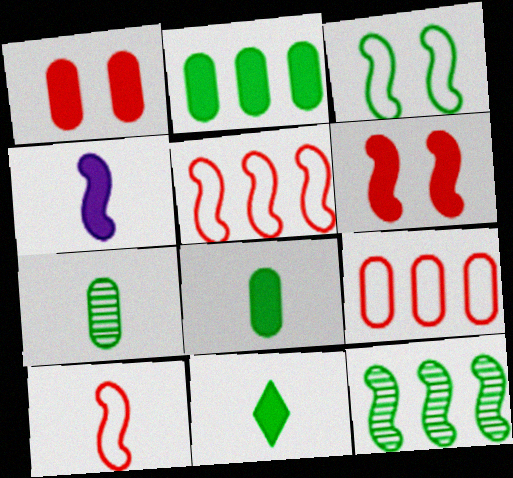[]